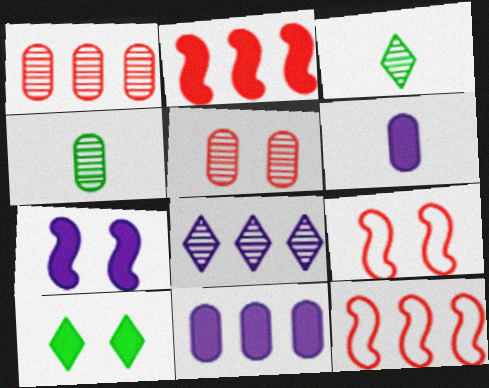[[2, 6, 10], 
[3, 9, 11]]